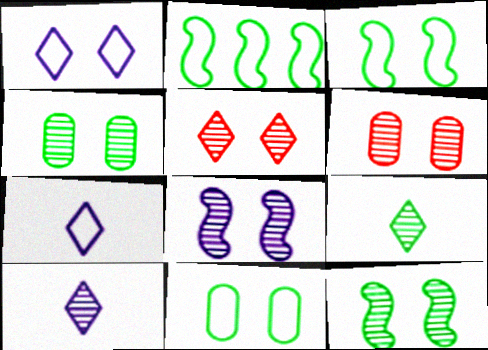[[4, 5, 8]]